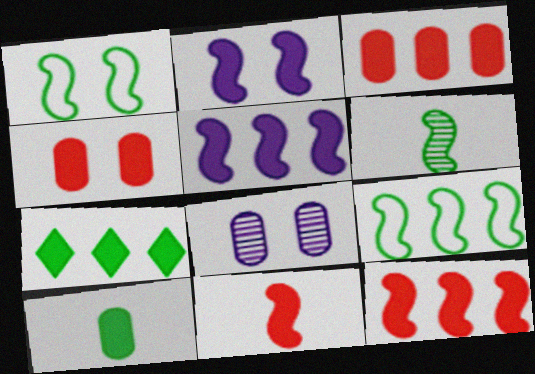[[3, 5, 7]]